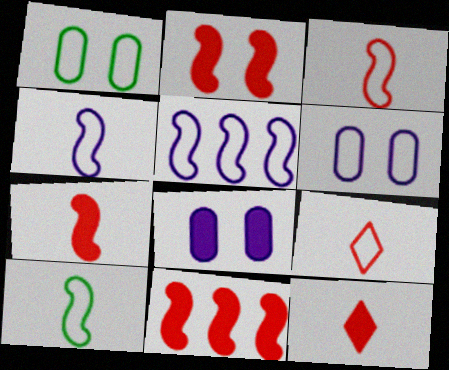[[1, 5, 9], 
[2, 7, 11], 
[3, 4, 10]]